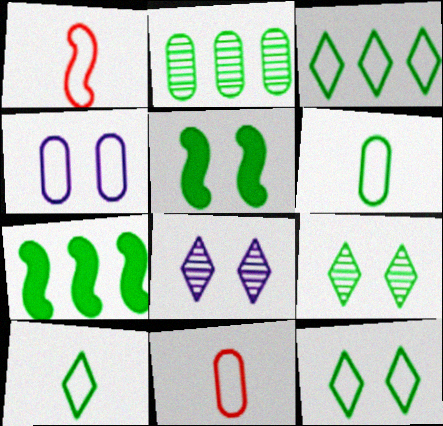[[1, 3, 4], 
[2, 3, 7], 
[2, 5, 10], 
[3, 10, 12], 
[6, 7, 9], 
[7, 8, 11]]